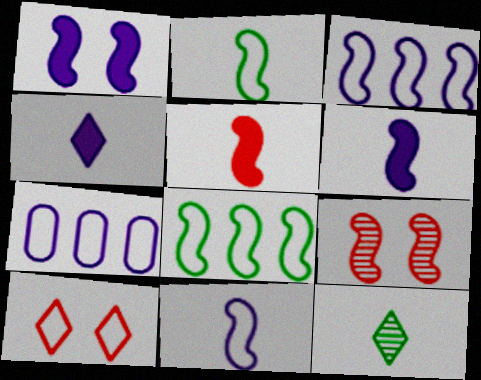[[2, 7, 10], 
[6, 8, 9]]